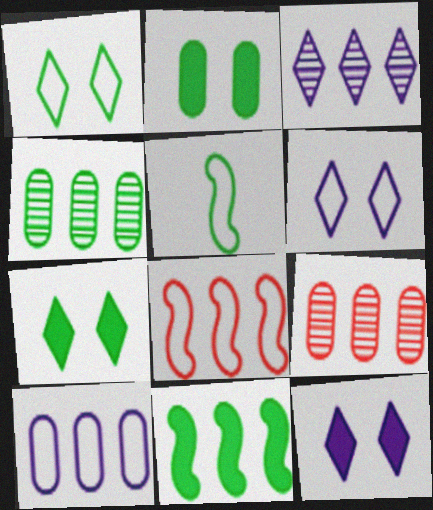[[4, 5, 7], 
[5, 9, 12]]